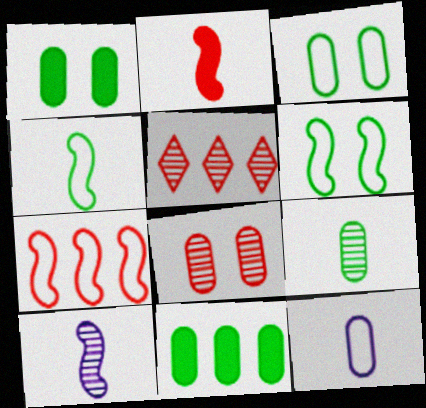[[2, 4, 10], 
[3, 9, 11], 
[8, 11, 12]]